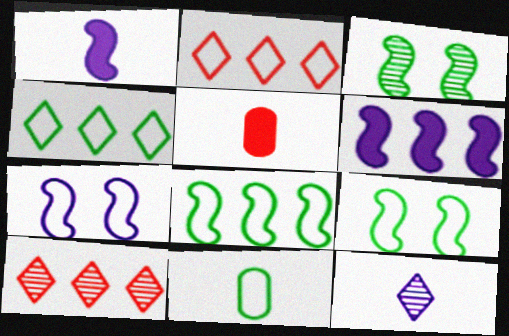[[2, 7, 11], 
[4, 9, 11]]